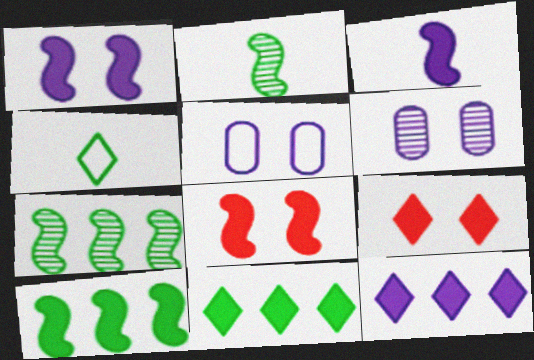[[3, 8, 10]]